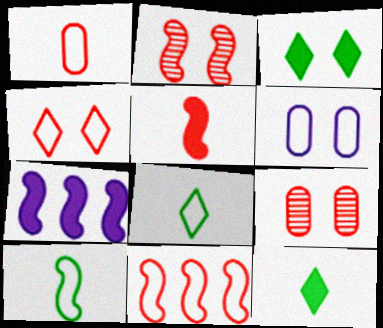[[1, 4, 11], 
[2, 3, 6], 
[2, 5, 11], 
[2, 7, 10], 
[6, 8, 11], 
[7, 8, 9]]